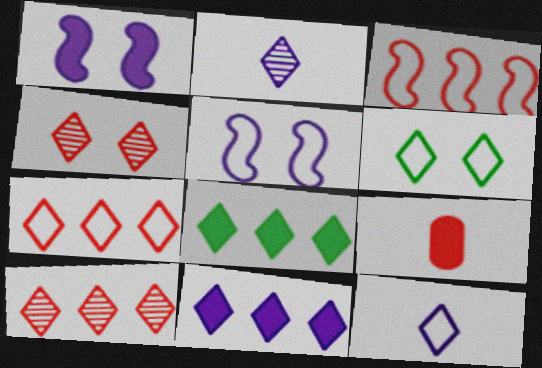[[1, 8, 9], 
[3, 4, 9], 
[4, 8, 12], 
[6, 7, 12]]